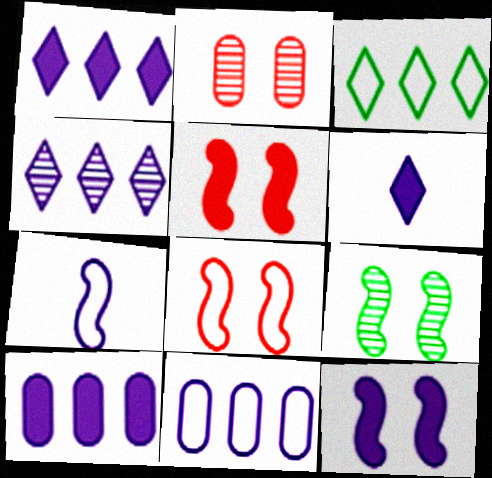[[6, 10, 12], 
[8, 9, 12]]